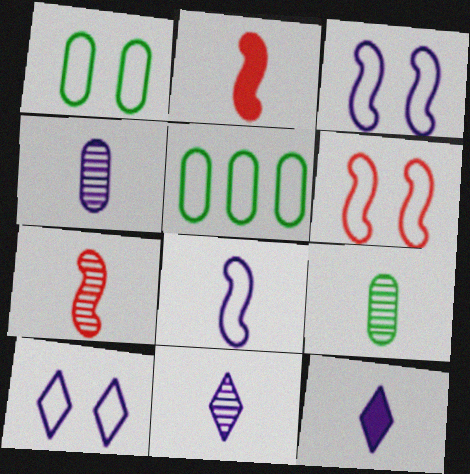[[1, 6, 10], 
[4, 8, 12], 
[7, 9, 11]]